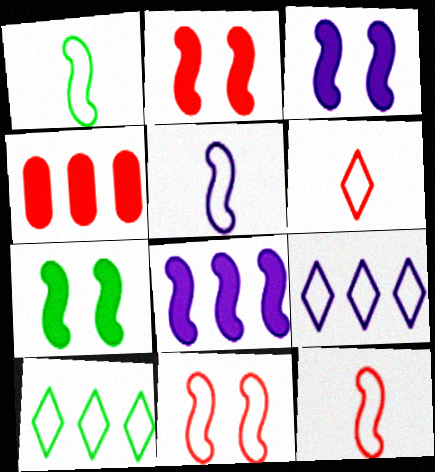[[1, 5, 12], 
[2, 3, 7]]